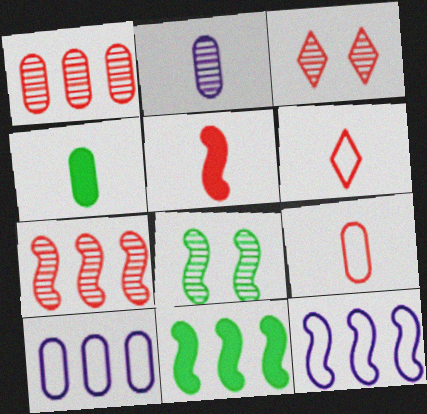[[2, 4, 9], 
[3, 4, 12], 
[5, 8, 12], 
[7, 11, 12]]